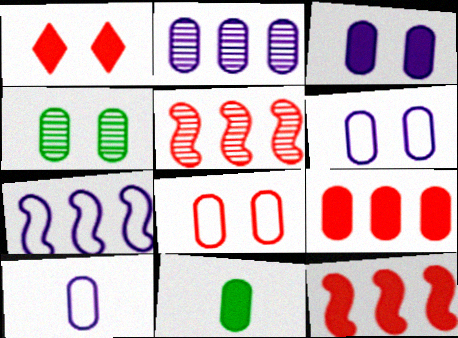[[2, 3, 10], 
[2, 8, 11], 
[3, 4, 8], 
[3, 9, 11], 
[4, 9, 10]]